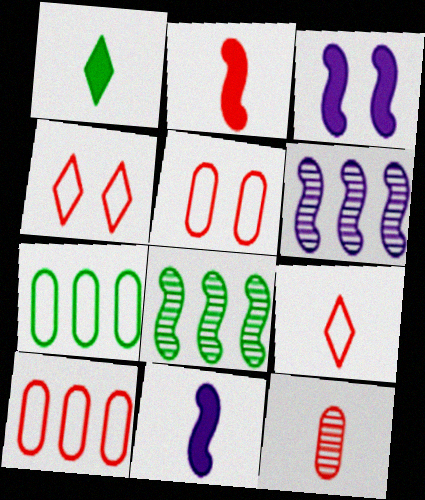[[1, 5, 6], 
[2, 9, 12]]